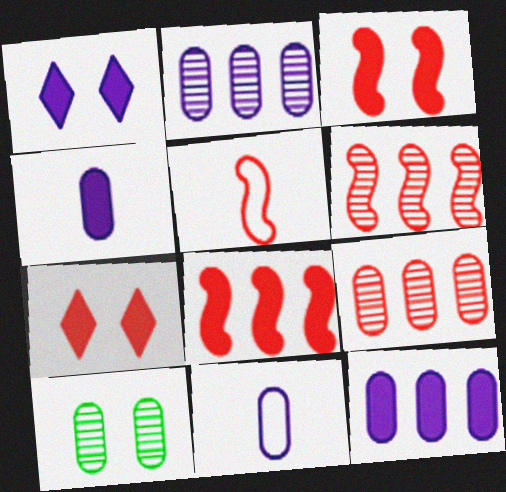[[3, 5, 6], 
[5, 7, 9]]